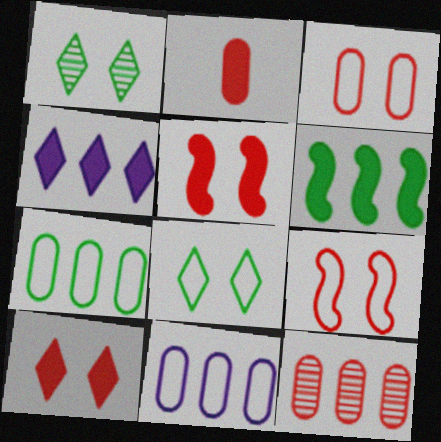[[2, 3, 12]]